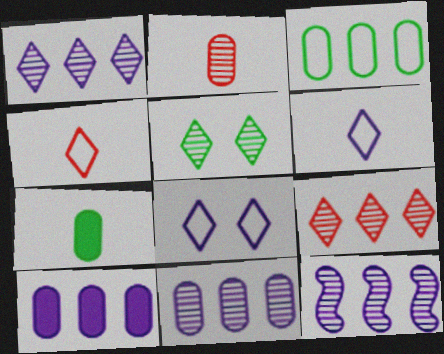[[1, 11, 12], 
[2, 5, 12]]